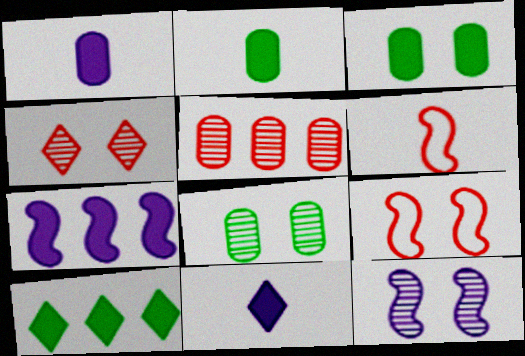[[4, 8, 12]]